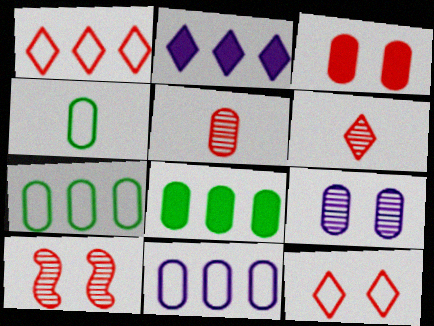[[2, 4, 10], 
[3, 10, 12]]